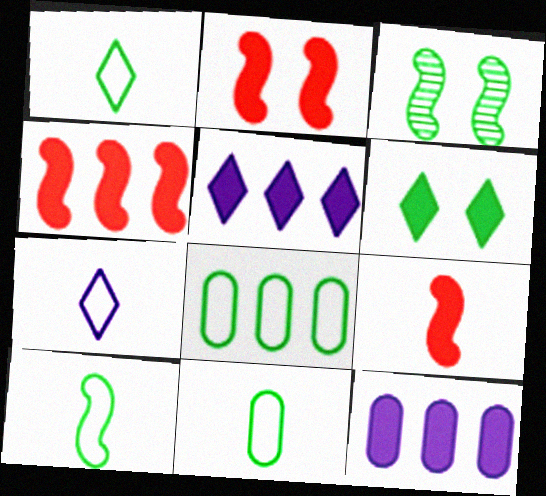[[1, 10, 11], 
[2, 4, 9], 
[6, 9, 12]]